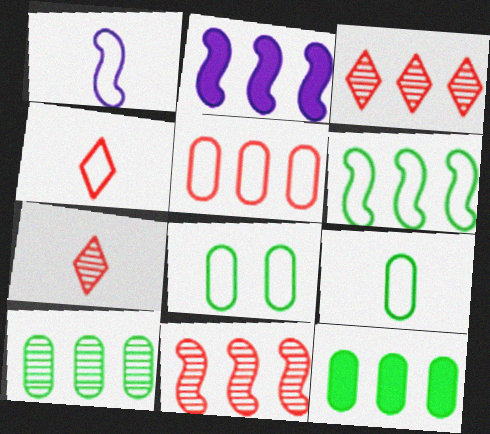[[1, 4, 9], 
[2, 6, 11], 
[2, 7, 8]]